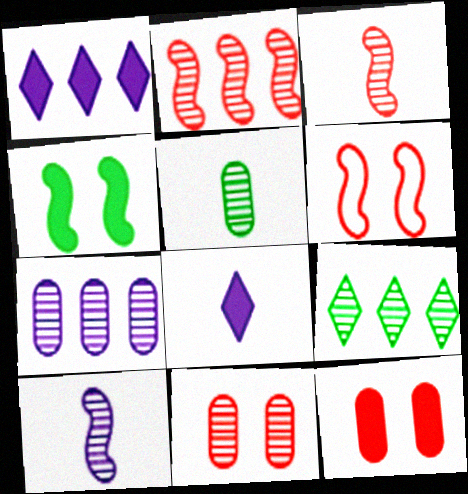[[1, 5, 6], 
[2, 7, 9], 
[5, 7, 11], 
[9, 10, 11]]